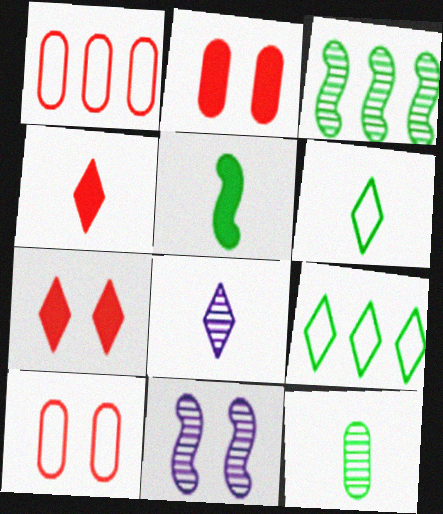[[4, 6, 8], 
[5, 6, 12], 
[7, 8, 9]]